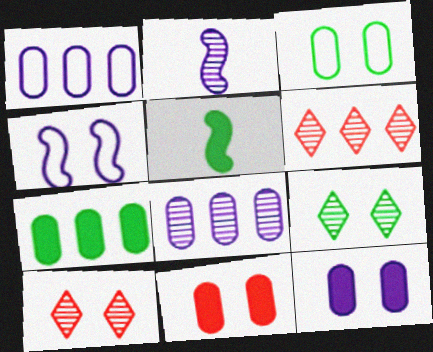[[1, 5, 10], 
[4, 9, 11]]